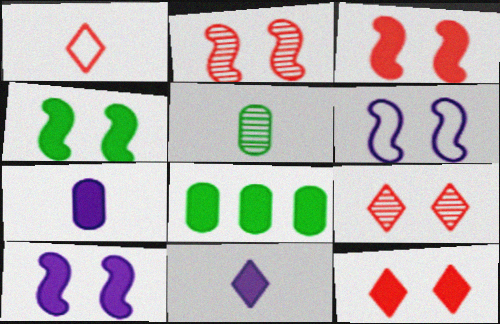[[2, 4, 6], 
[3, 4, 10], 
[3, 8, 11]]